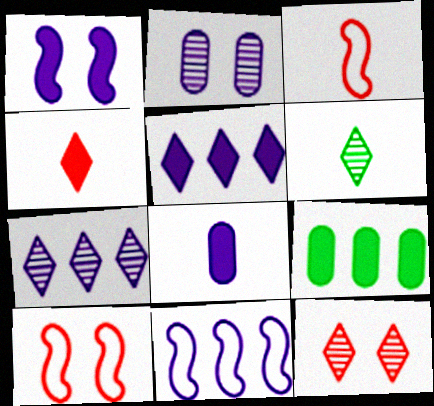[[1, 4, 9], 
[1, 5, 8], 
[3, 6, 8], 
[6, 7, 12]]